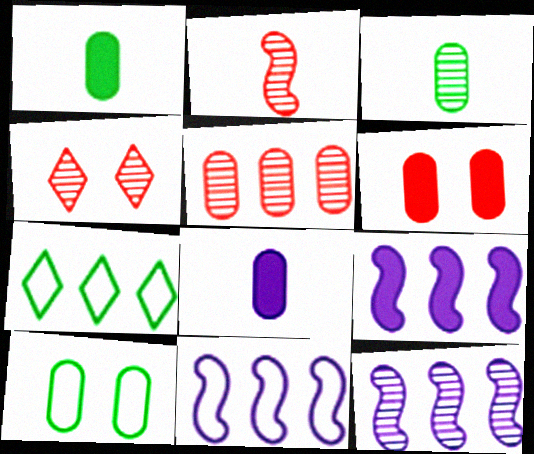[[1, 4, 11], 
[2, 4, 5], 
[3, 4, 12], 
[5, 7, 9], 
[5, 8, 10], 
[9, 11, 12]]